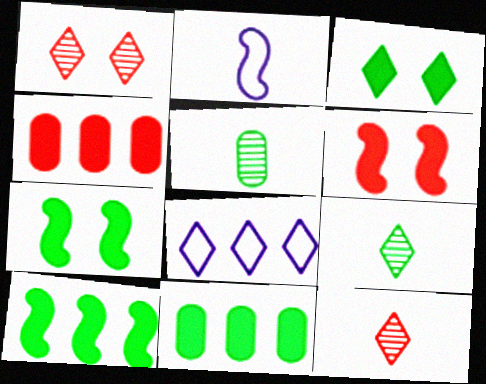[[1, 2, 11], 
[3, 8, 12], 
[5, 6, 8]]